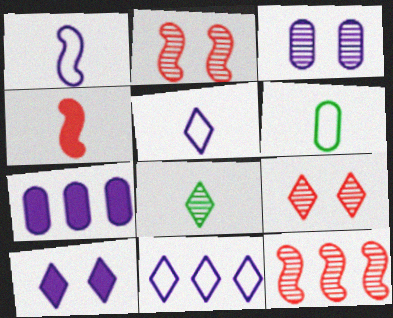[[3, 8, 12], 
[6, 10, 12]]